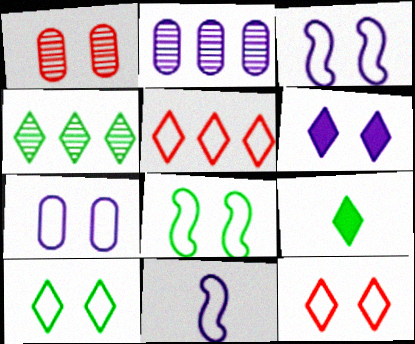[[1, 6, 8], 
[2, 6, 11], 
[4, 9, 10], 
[7, 8, 12]]